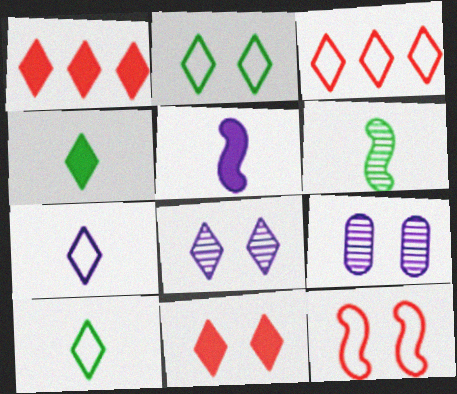[[1, 8, 10], 
[2, 3, 7], 
[2, 8, 11], 
[3, 4, 8]]